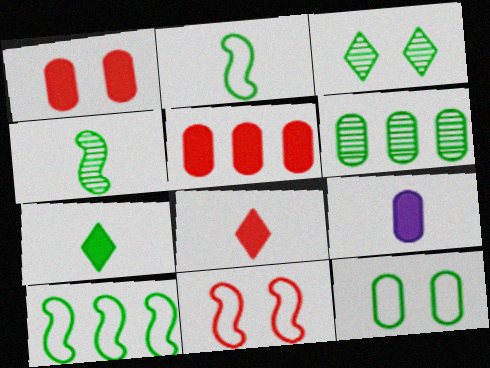[[3, 4, 6]]